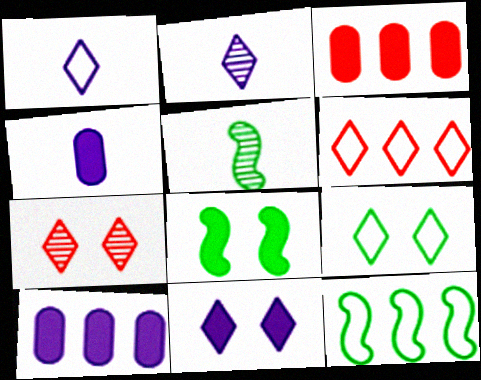[[1, 6, 9], 
[4, 7, 12], 
[5, 8, 12], 
[7, 9, 11]]